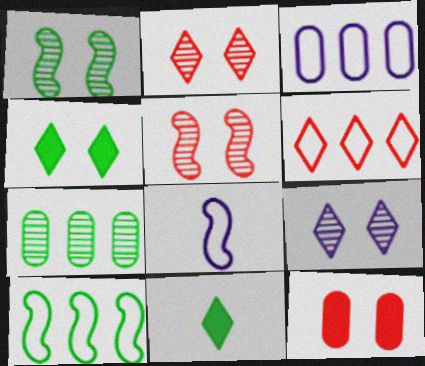[[3, 5, 11], 
[3, 6, 10], 
[6, 9, 11]]